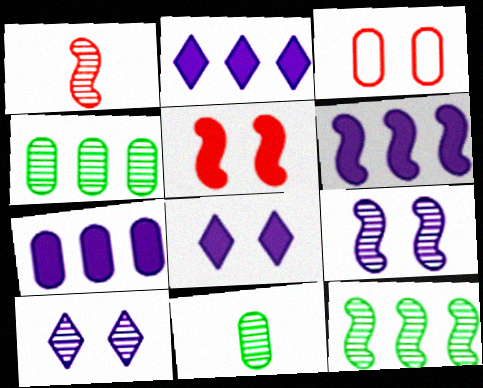[[1, 4, 10], 
[1, 9, 12], 
[2, 6, 7], 
[3, 7, 11]]